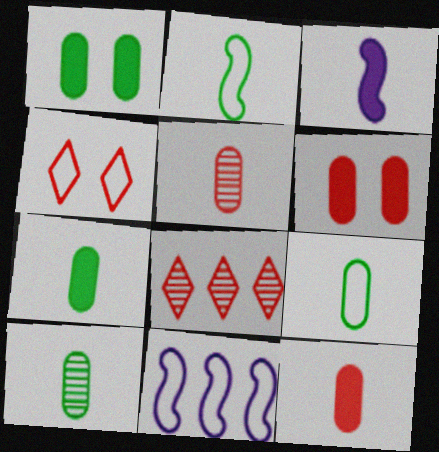[[4, 9, 11], 
[7, 9, 10]]